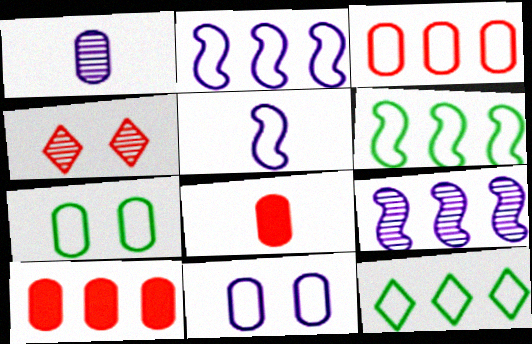[[1, 7, 10], 
[2, 3, 12], 
[9, 10, 12]]